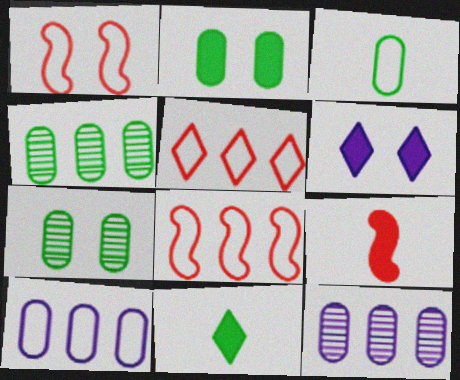[[1, 6, 7], 
[1, 11, 12], 
[2, 3, 4]]